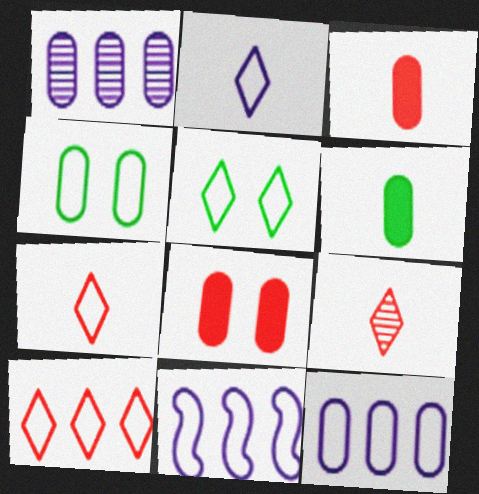[[1, 3, 4], 
[2, 5, 10], 
[4, 7, 11]]